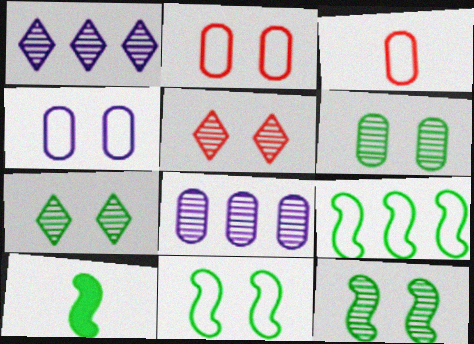[[1, 2, 10], 
[6, 7, 12], 
[9, 10, 12]]